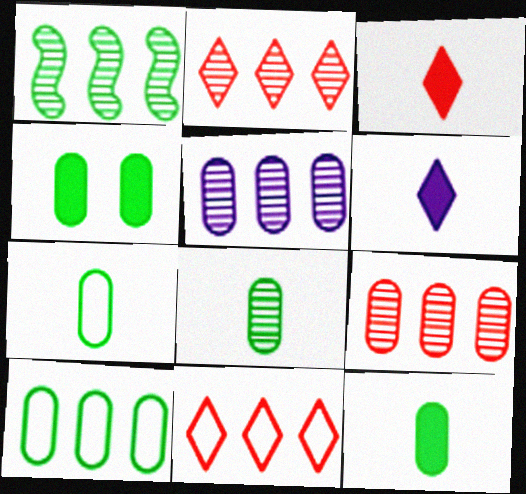[[1, 2, 5], 
[4, 8, 10], 
[7, 8, 12]]